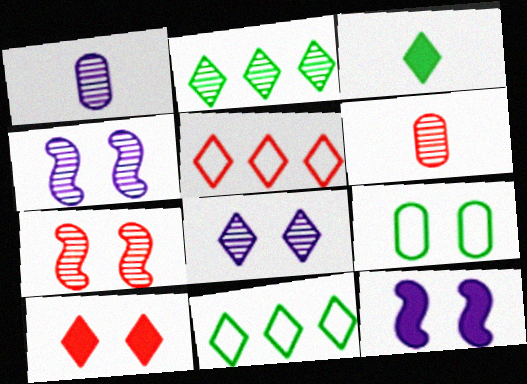[[1, 2, 7], 
[2, 4, 6], 
[3, 5, 8], 
[4, 9, 10], 
[6, 11, 12]]